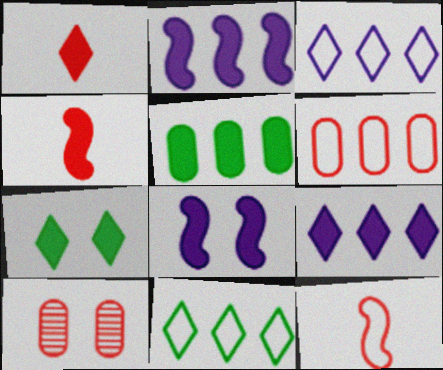[[1, 5, 8], 
[1, 7, 9]]